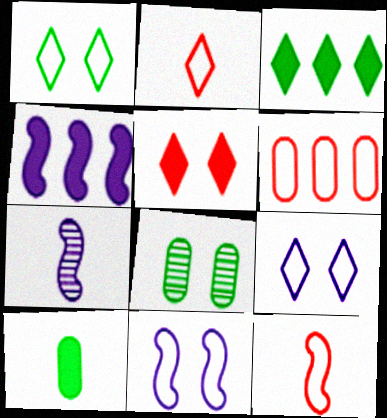[[2, 4, 8], 
[2, 7, 10], 
[4, 5, 10], 
[4, 7, 11], 
[5, 8, 11]]